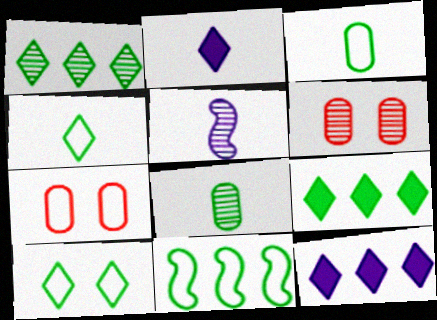[[1, 5, 6], 
[2, 6, 11], 
[3, 10, 11], 
[5, 7, 9]]